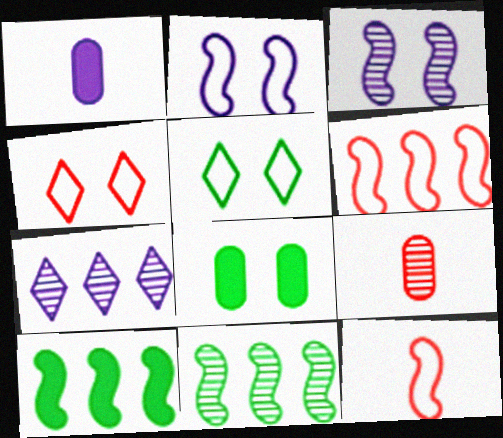[[1, 2, 7], 
[1, 4, 11], 
[3, 4, 8], 
[3, 10, 12], 
[7, 8, 12]]